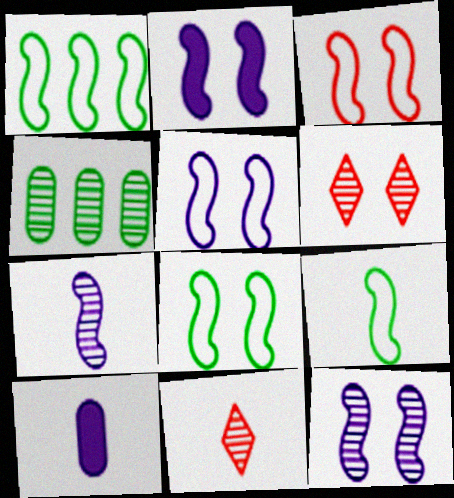[[1, 6, 10], 
[1, 8, 9], 
[2, 5, 12], 
[3, 5, 8], 
[4, 6, 7], 
[4, 11, 12], 
[9, 10, 11]]